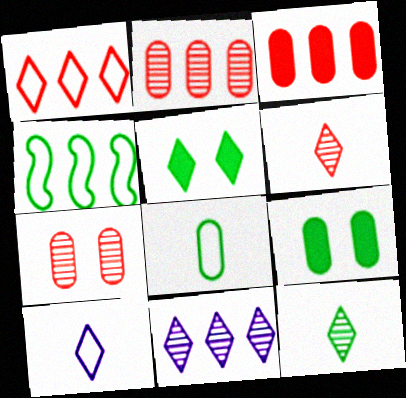[[3, 4, 11], 
[4, 9, 12]]